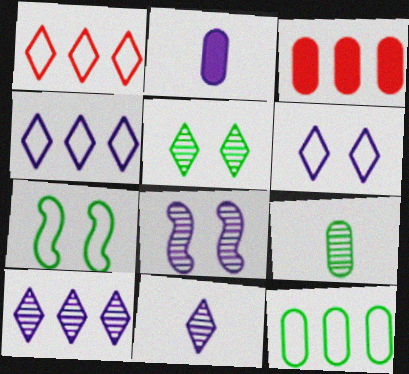[[2, 4, 8], 
[3, 7, 11]]